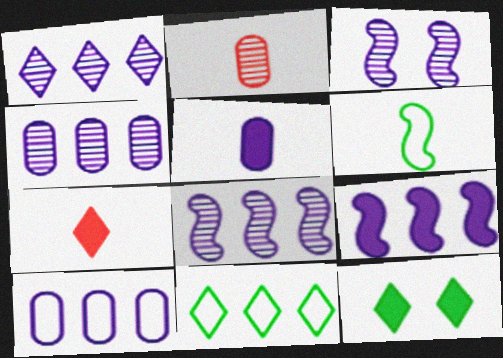[[1, 4, 8], 
[1, 9, 10]]